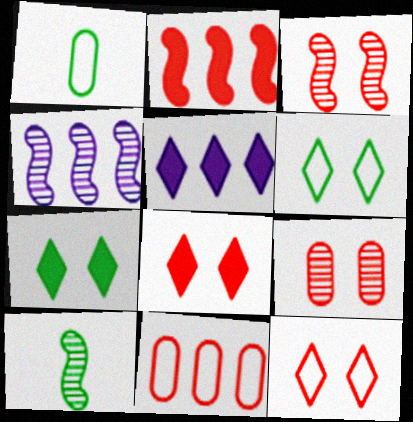[[1, 3, 5], 
[1, 4, 8], 
[3, 4, 10]]